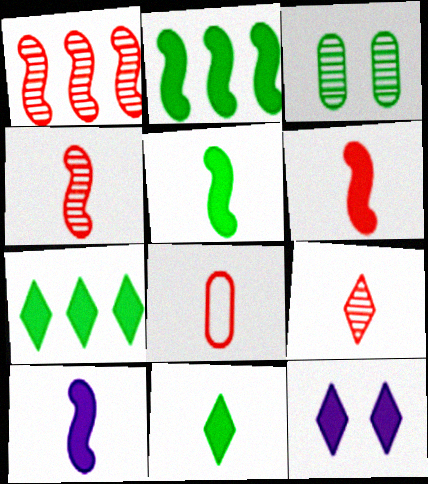[[5, 6, 10], 
[6, 8, 9]]